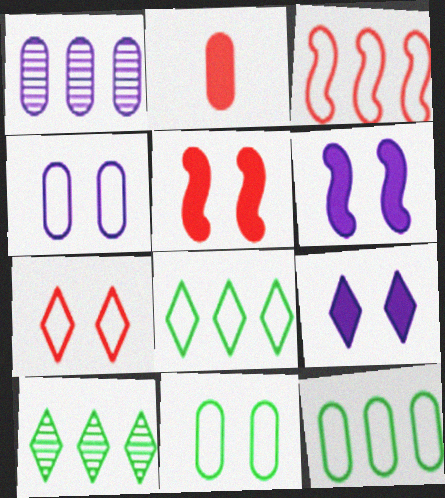[[1, 2, 11]]